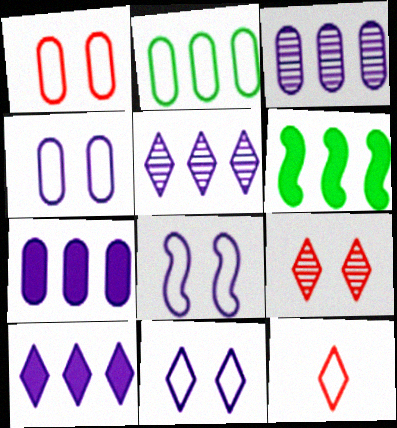[[2, 8, 12], 
[4, 8, 11]]